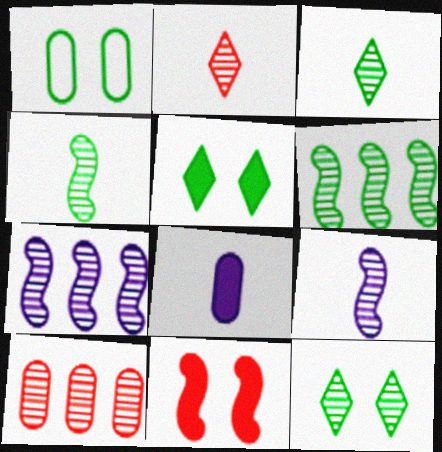[[1, 8, 10], 
[9, 10, 12]]